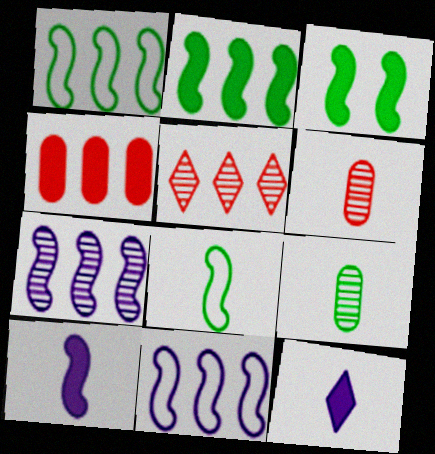[[3, 4, 12], 
[6, 8, 12]]